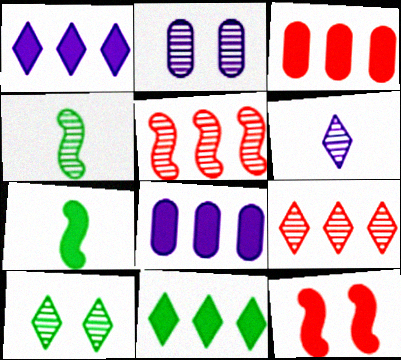[[2, 4, 9], 
[6, 9, 10]]